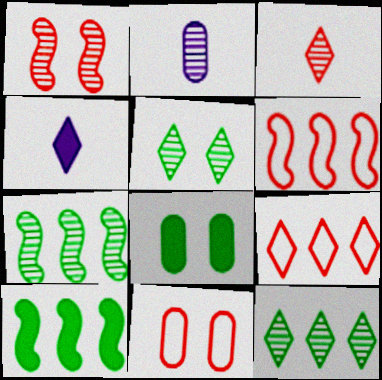[[1, 2, 12], 
[4, 5, 9], 
[4, 7, 11]]